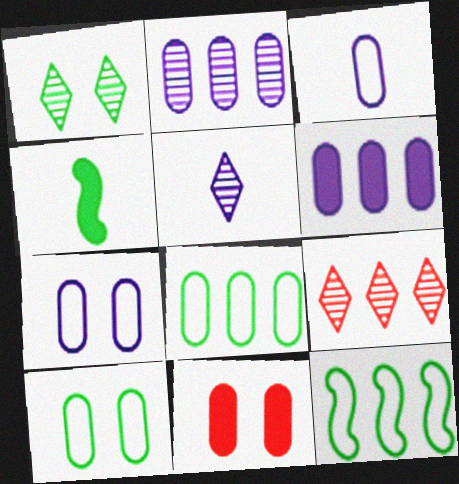[[1, 4, 8], 
[1, 5, 9], 
[4, 7, 9], 
[5, 11, 12], 
[6, 9, 12]]